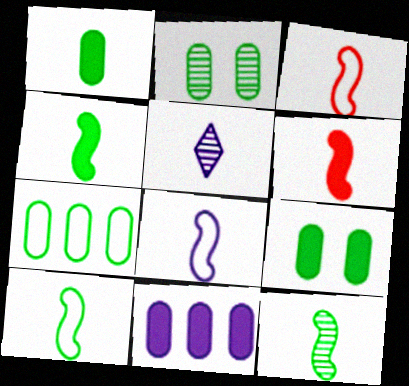[[1, 2, 7], 
[1, 3, 5], 
[3, 8, 10], 
[4, 10, 12], 
[6, 8, 12]]